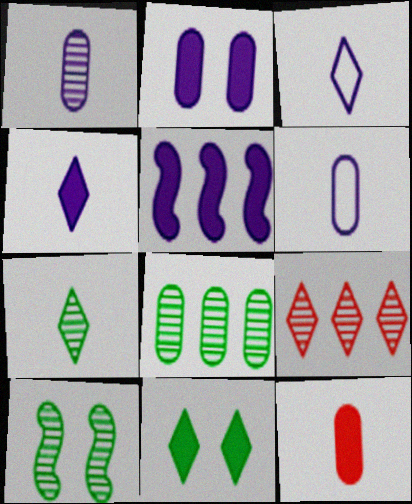[[1, 9, 10], 
[2, 4, 5], 
[3, 9, 11], 
[5, 11, 12], 
[7, 8, 10]]